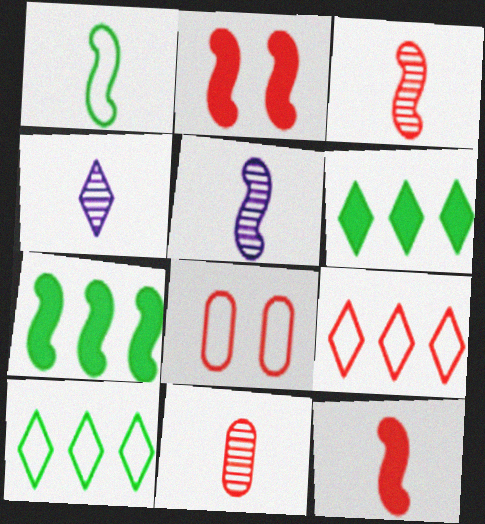[[1, 5, 12], 
[2, 9, 11], 
[4, 7, 8], 
[5, 6, 8]]